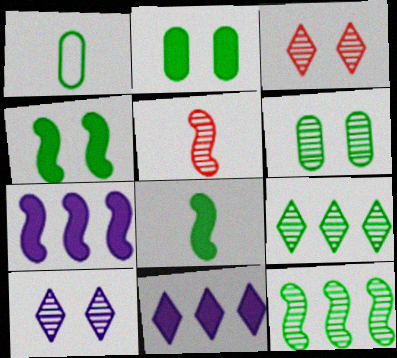[[1, 3, 7], 
[1, 4, 9]]